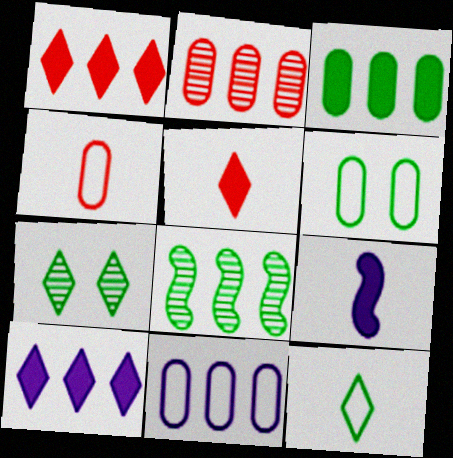[[1, 8, 11], 
[2, 3, 11], 
[4, 6, 11]]